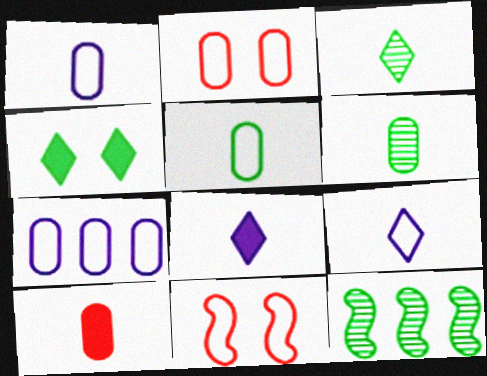[[1, 6, 10], 
[2, 5, 7], 
[2, 8, 12], 
[4, 5, 12]]